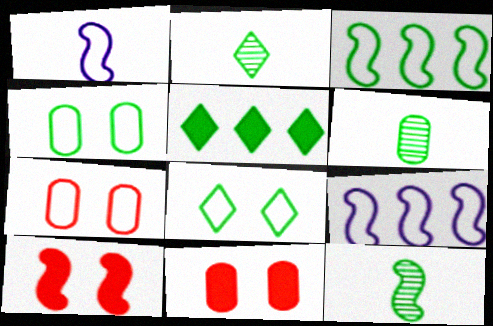[[2, 5, 8], 
[2, 6, 12], 
[2, 9, 11], 
[4, 5, 12], 
[9, 10, 12]]